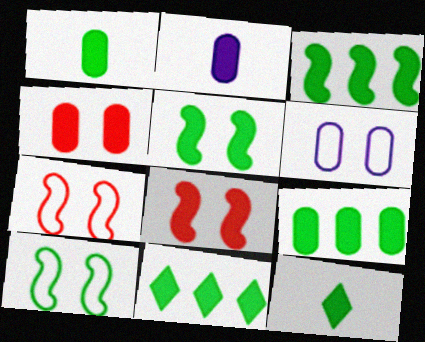[[1, 5, 11], 
[2, 4, 9], 
[2, 8, 11], 
[3, 9, 11], 
[5, 9, 12]]